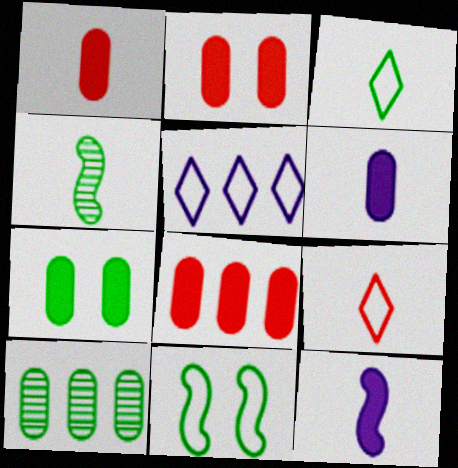[[1, 2, 8], 
[2, 4, 5], 
[4, 6, 9], 
[6, 7, 8]]